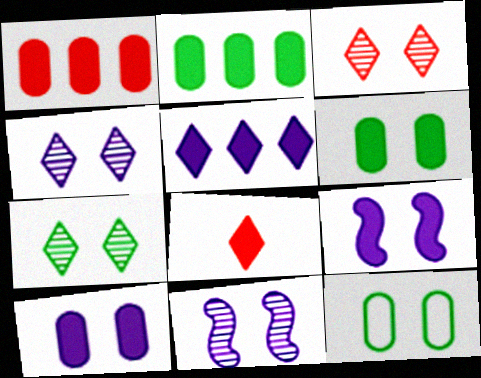[[2, 8, 9], 
[3, 4, 7], 
[3, 9, 12]]